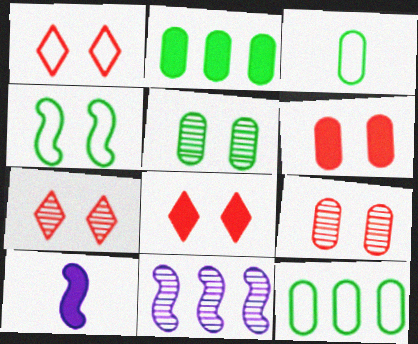[[1, 7, 8], 
[2, 3, 5], 
[2, 8, 10], 
[3, 8, 11], 
[7, 10, 12]]